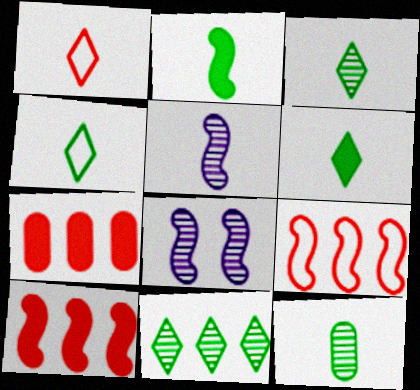[[2, 4, 12], 
[2, 8, 9], 
[3, 4, 6], 
[4, 7, 8]]